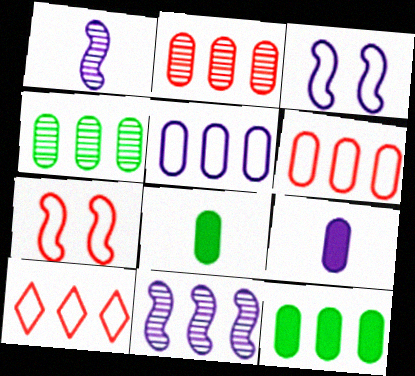[[2, 5, 12], 
[10, 11, 12]]